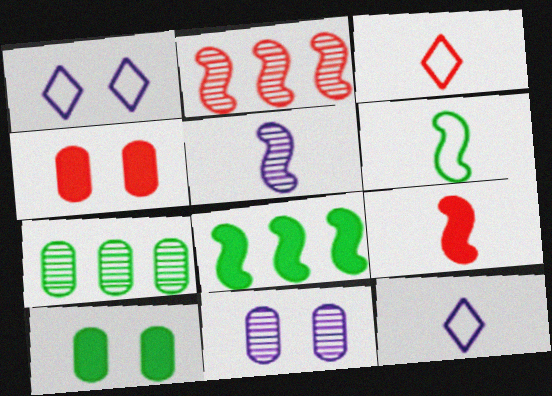[[1, 7, 9], 
[2, 3, 4], 
[2, 10, 12], 
[3, 8, 11], 
[5, 6, 9]]